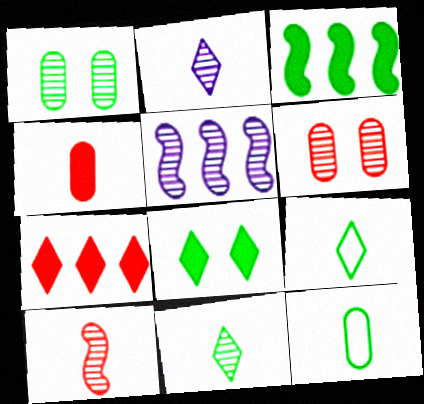[[1, 3, 9], 
[5, 6, 11]]